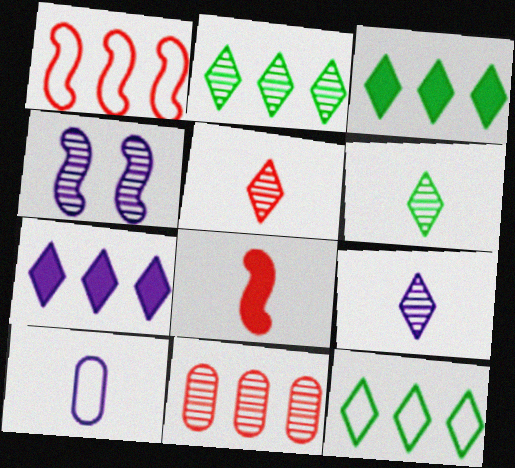[[2, 3, 12], 
[4, 6, 11], 
[4, 7, 10], 
[5, 6, 9], 
[6, 8, 10]]